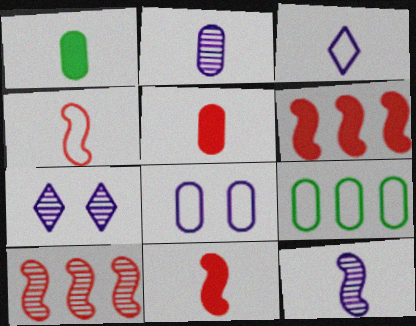[[7, 9, 11]]